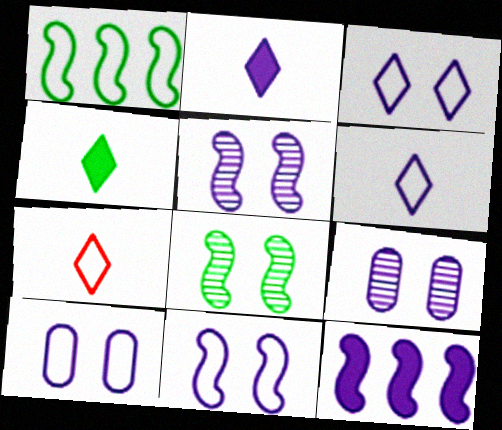[[1, 7, 10], 
[3, 10, 11], 
[6, 9, 12]]